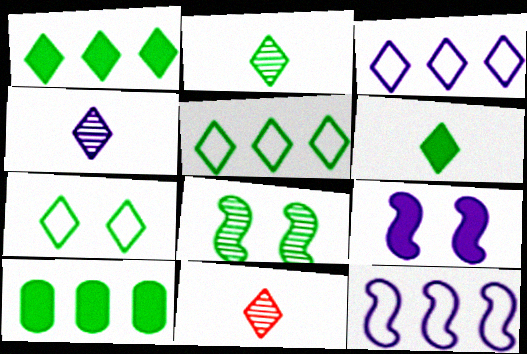[[1, 2, 7], 
[2, 4, 11]]